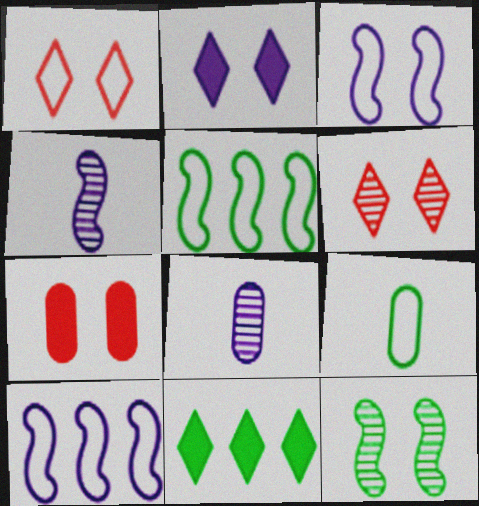[[1, 9, 10], 
[2, 8, 10], 
[9, 11, 12]]